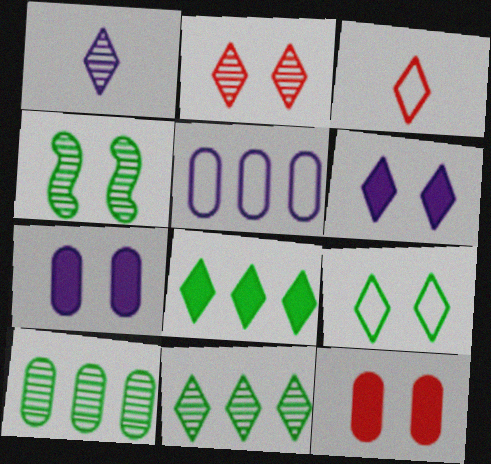[[1, 2, 11], 
[2, 6, 9], 
[3, 6, 11]]